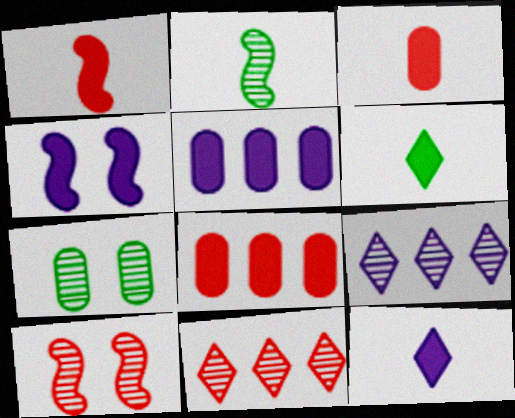[[4, 5, 12], 
[4, 6, 8]]